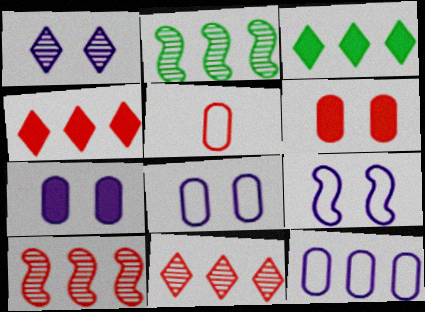[[1, 7, 9], 
[2, 4, 12], 
[3, 10, 12]]